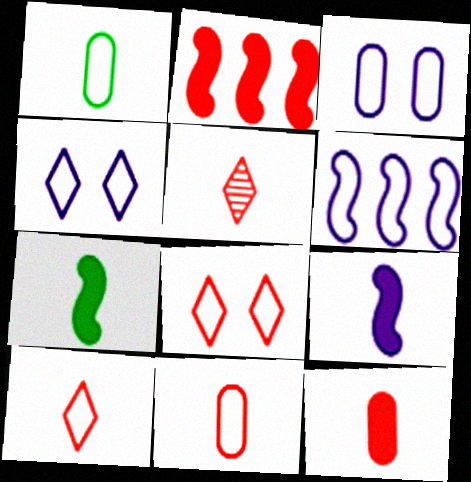[[1, 5, 9], 
[1, 6, 8]]